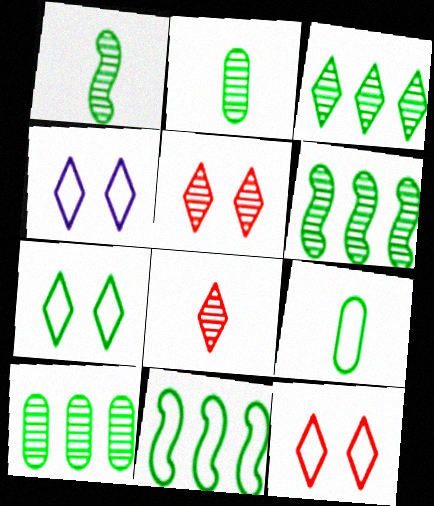[[3, 6, 10], 
[4, 7, 12], 
[7, 9, 11]]